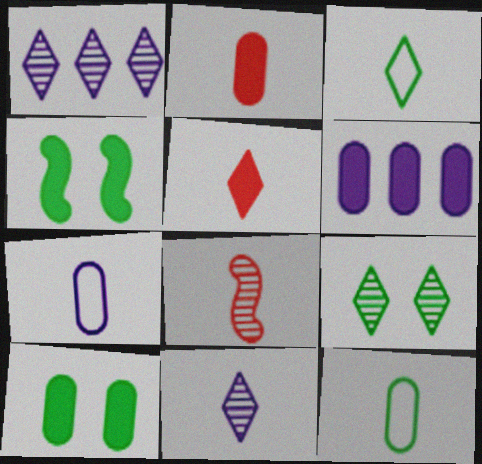[[2, 6, 10], 
[3, 5, 11], 
[4, 5, 6]]